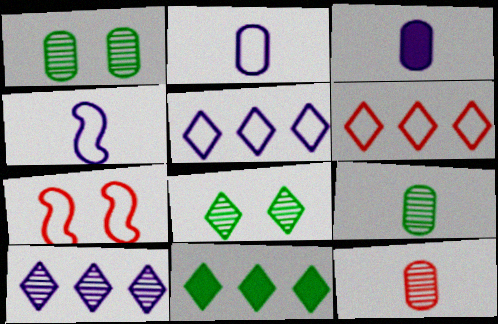[[6, 10, 11]]